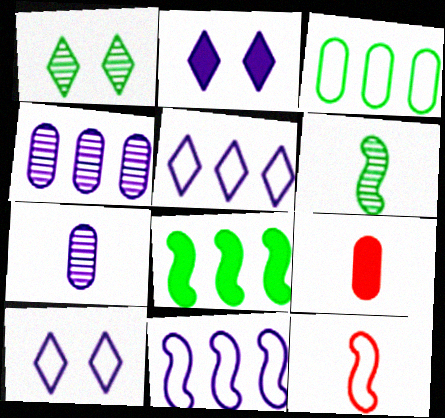[[1, 9, 11], 
[2, 7, 11], 
[2, 8, 9], 
[3, 10, 12]]